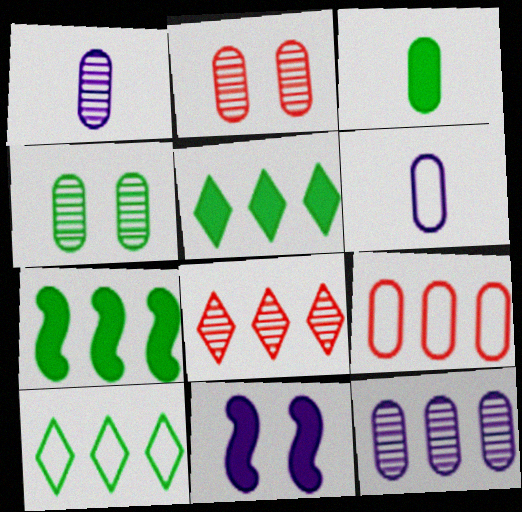[]